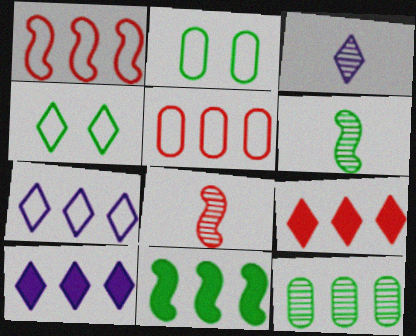[[1, 10, 12], 
[2, 8, 10], 
[3, 4, 9]]